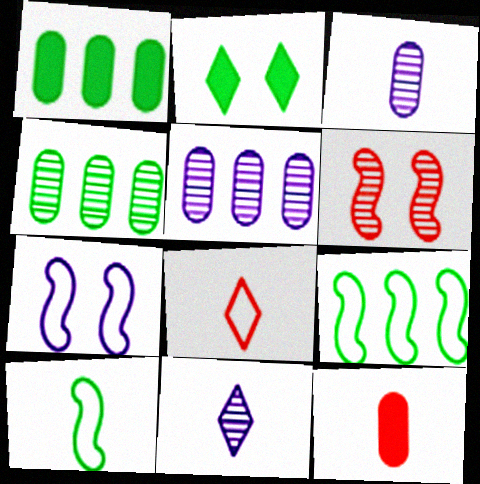[[2, 4, 10], 
[4, 6, 11], 
[10, 11, 12]]